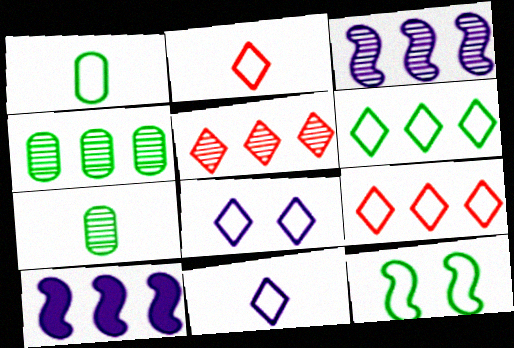[[1, 6, 12], 
[2, 6, 8], 
[3, 4, 5], 
[4, 9, 10]]